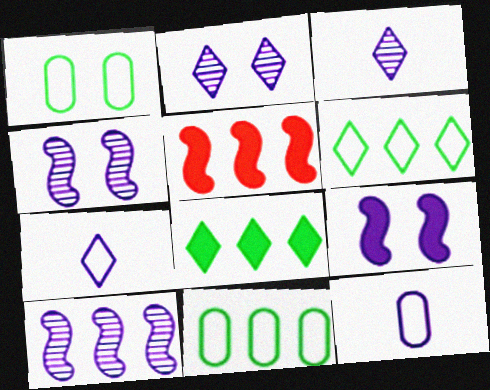[[1, 3, 5]]